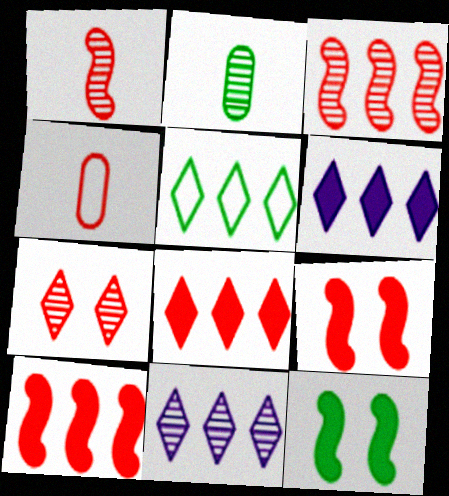[[2, 5, 12], 
[4, 7, 10], 
[4, 11, 12], 
[5, 8, 11]]